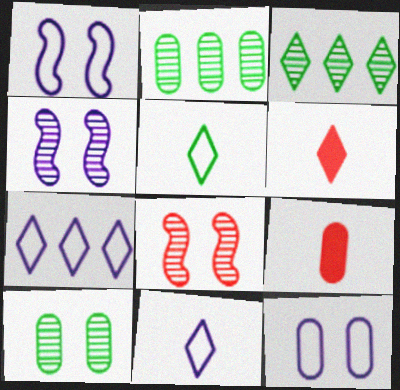[[1, 2, 6], 
[1, 3, 9], 
[2, 9, 12]]